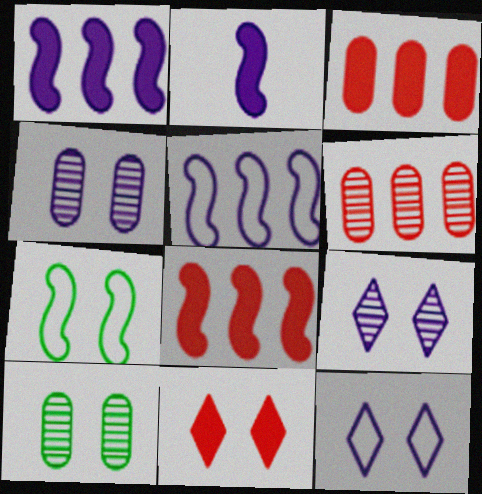[[4, 7, 11]]